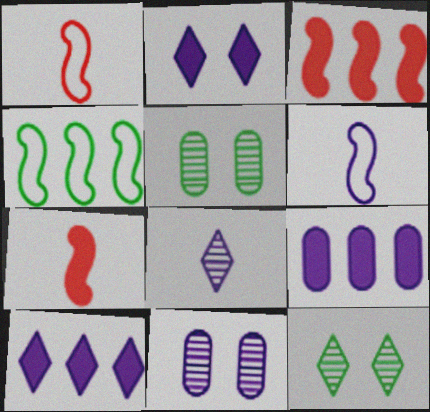[[1, 5, 10], 
[1, 9, 12], 
[6, 10, 11]]